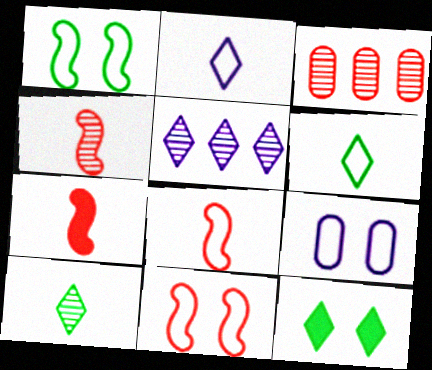[[4, 7, 8]]